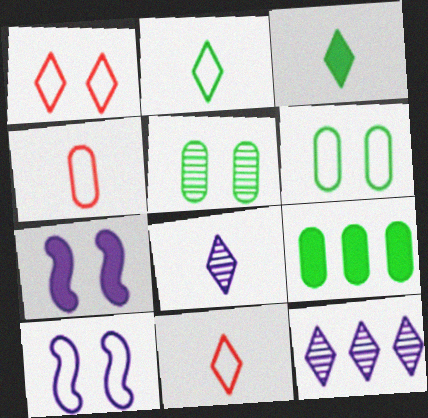[[1, 3, 12], 
[1, 5, 7], 
[1, 6, 10], 
[3, 8, 11]]